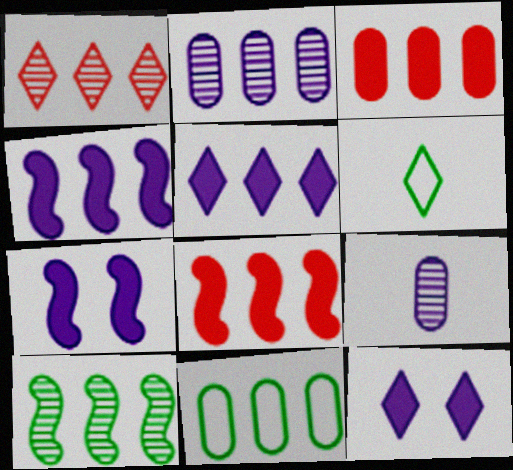[[1, 2, 10], 
[1, 4, 11], 
[1, 6, 12], 
[2, 3, 11]]